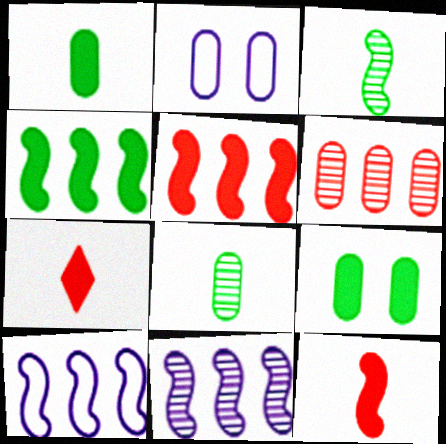[[1, 2, 6]]